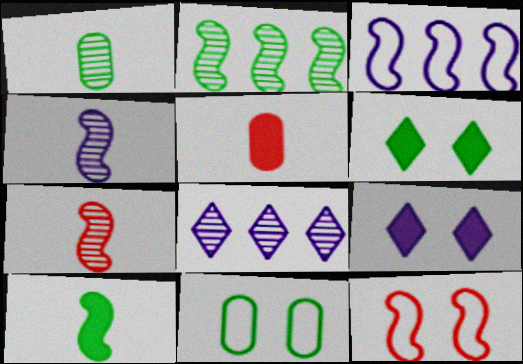[]